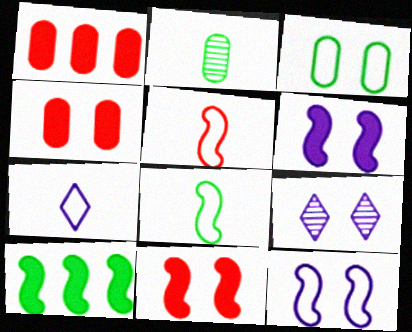[[1, 8, 9], 
[3, 9, 11]]